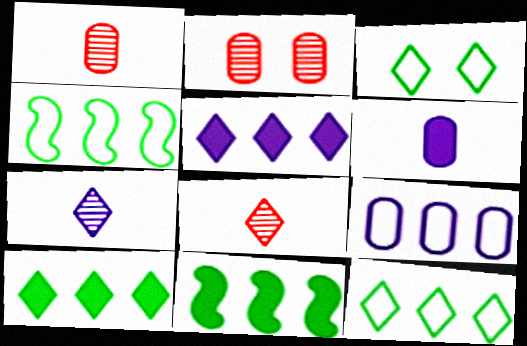[[3, 5, 8]]